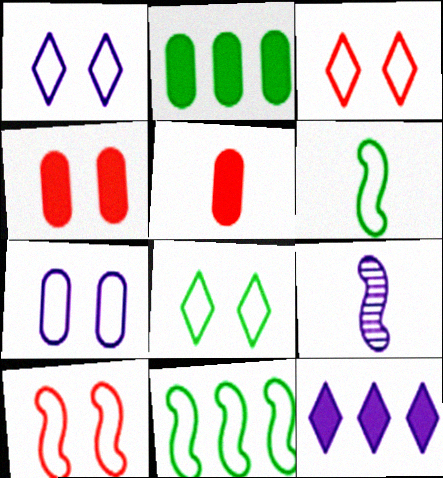[[1, 3, 8], 
[2, 3, 9], 
[7, 8, 10], 
[7, 9, 12]]